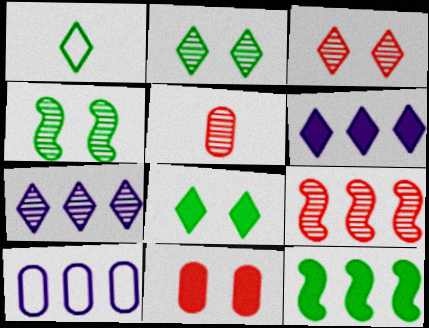[[1, 3, 6], 
[3, 5, 9], 
[4, 5, 7]]